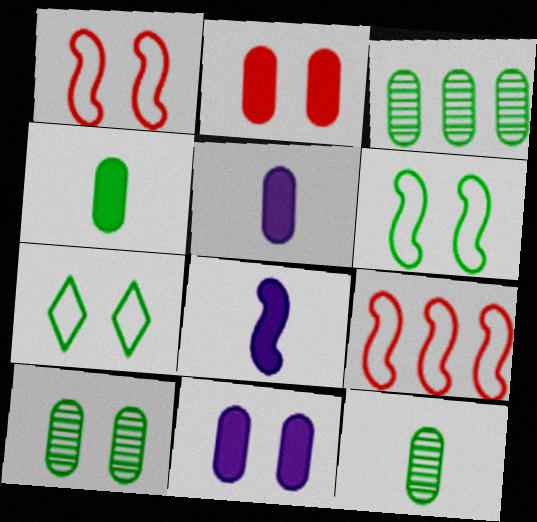[[3, 10, 12]]